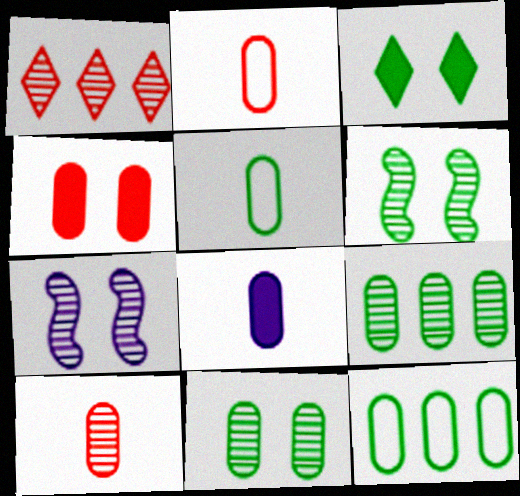[[5, 8, 10]]